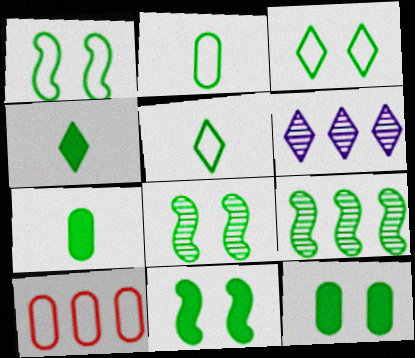[[1, 8, 11], 
[3, 7, 9], 
[3, 8, 12], 
[5, 9, 12]]